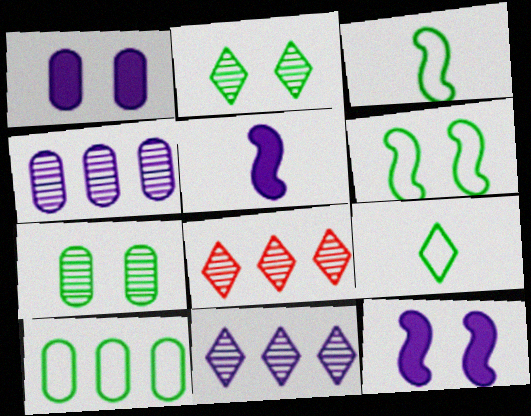[[1, 3, 8], 
[6, 9, 10]]